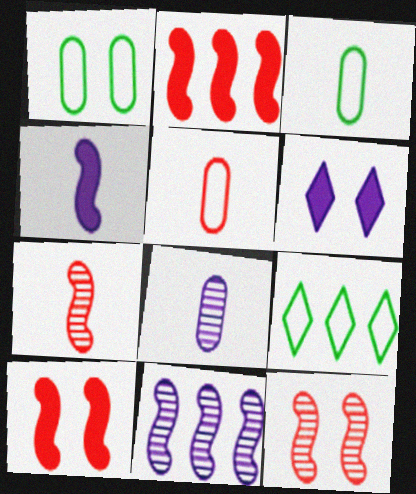[[1, 6, 12], 
[8, 9, 10]]